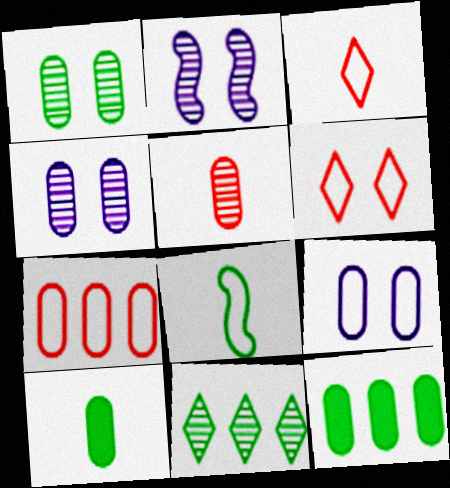[[2, 3, 12], 
[2, 5, 11], 
[4, 7, 10], 
[5, 9, 12]]